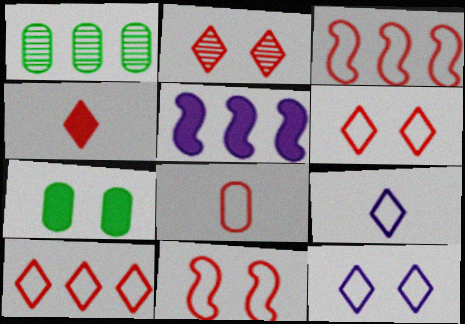[[1, 5, 10], 
[2, 4, 10], 
[3, 6, 8], 
[4, 5, 7], 
[8, 10, 11]]